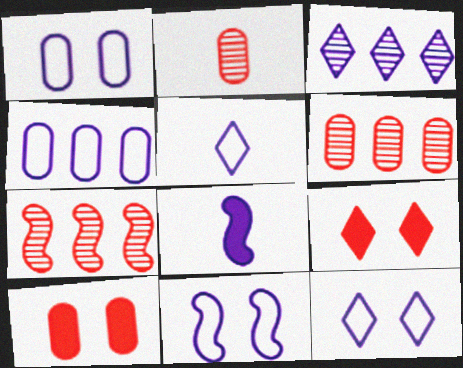[[1, 3, 8], 
[1, 11, 12], 
[4, 5, 11]]